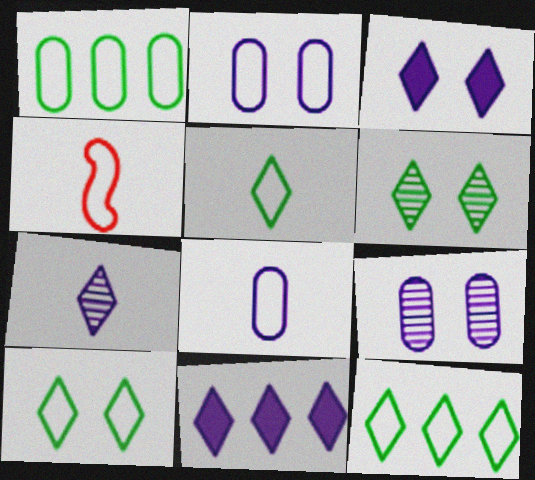[[2, 4, 12], 
[4, 5, 8], 
[5, 10, 12]]